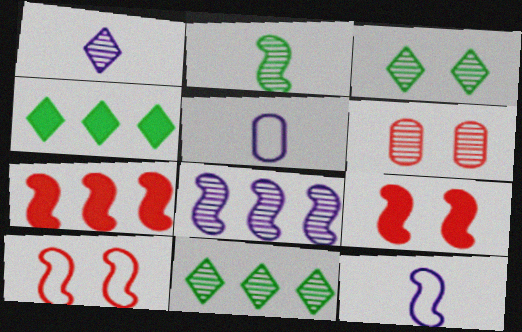[[3, 5, 7], 
[4, 6, 12], 
[5, 9, 11]]